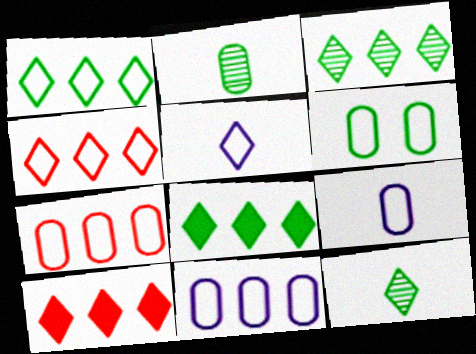[[1, 3, 8], 
[6, 7, 9]]